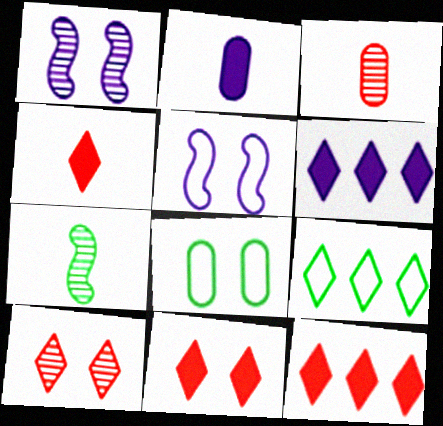[[1, 8, 11], 
[4, 11, 12]]